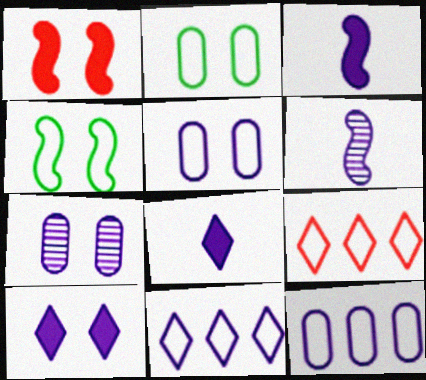[[3, 7, 11], 
[6, 10, 12]]